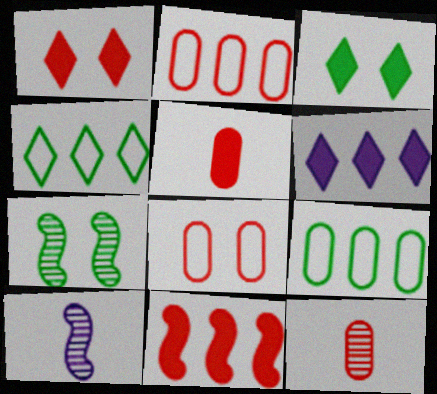[[1, 5, 11], 
[1, 9, 10], 
[2, 3, 10]]